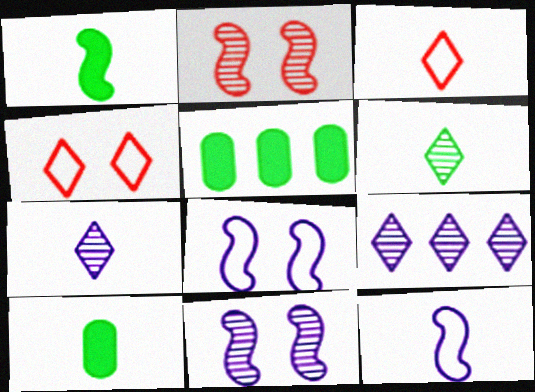[[3, 5, 11]]